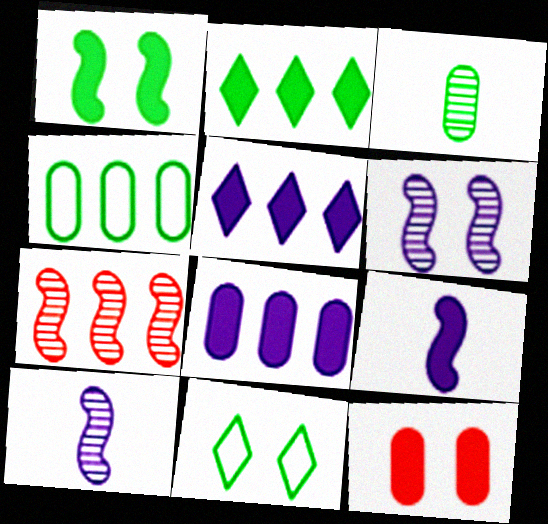[[2, 9, 12], 
[4, 5, 7], 
[6, 11, 12]]